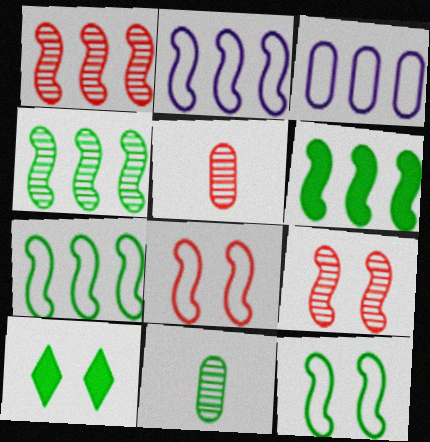[[1, 2, 6], 
[2, 5, 10], 
[4, 6, 7], 
[7, 10, 11]]